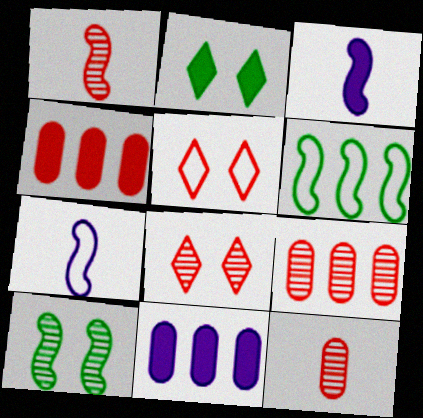[[1, 4, 5], 
[1, 8, 9], 
[2, 3, 4], 
[2, 7, 9]]